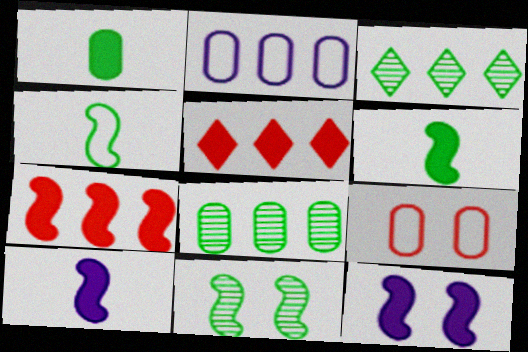[[1, 5, 12], 
[2, 3, 7], 
[3, 9, 10], 
[6, 7, 12]]